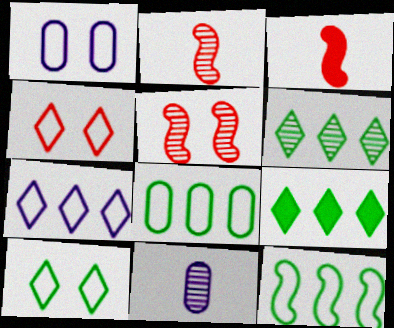[[1, 2, 9], 
[1, 3, 6], 
[5, 6, 11]]